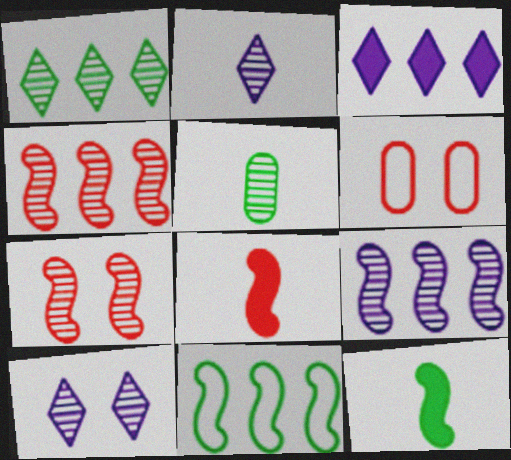[[4, 5, 10]]